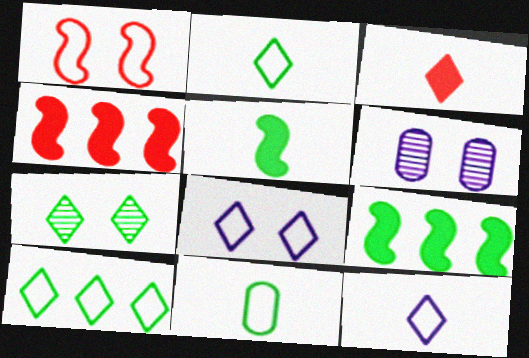[[2, 4, 6], 
[7, 9, 11]]